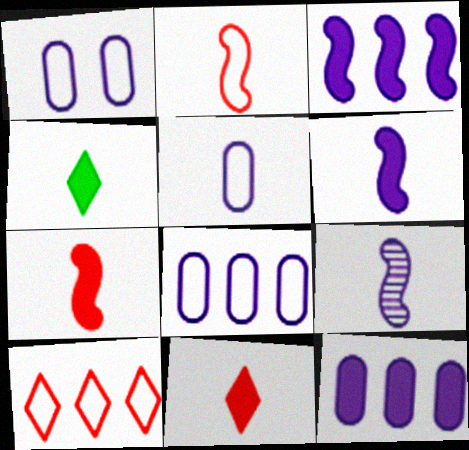[[1, 5, 8]]